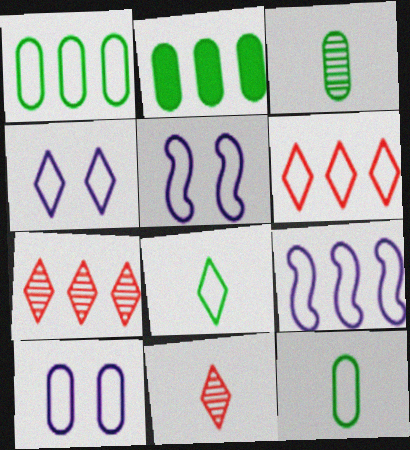[[1, 6, 9], 
[2, 5, 11], 
[2, 7, 9], 
[4, 5, 10], 
[4, 6, 8], 
[5, 6, 12]]